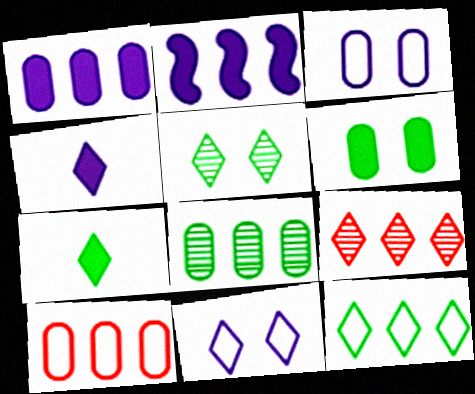[[1, 8, 10], 
[5, 7, 12], 
[7, 9, 11]]